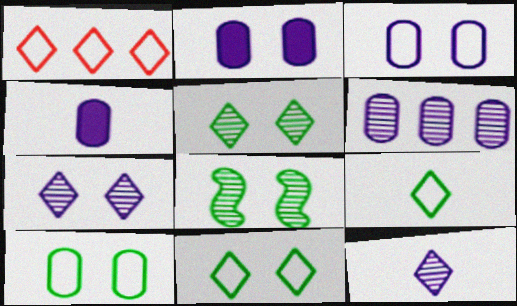[[1, 4, 8], 
[3, 4, 6]]